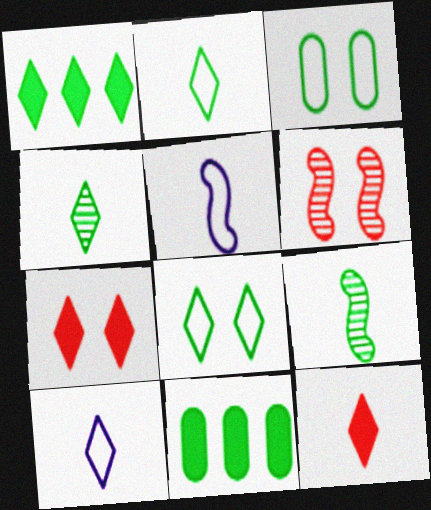[[1, 3, 9], 
[1, 4, 8], 
[4, 10, 12], 
[6, 10, 11], 
[8, 9, 11]]